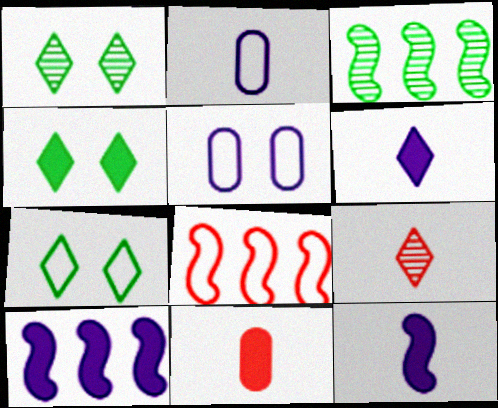[[1, 4, 7], 
[2, 7, 8], 
[3, 8, 10], 
[4, 10, 11]]